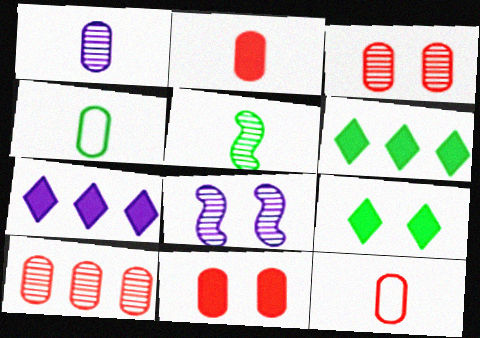[[1, 2, 4], 
[6, 8, 12], 
[10, 11, 12]]